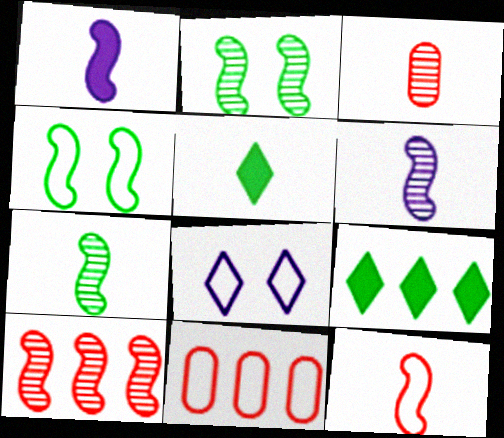[[1, 4, 10], 
[1, 7, 12], 
[2, 6, 10]]